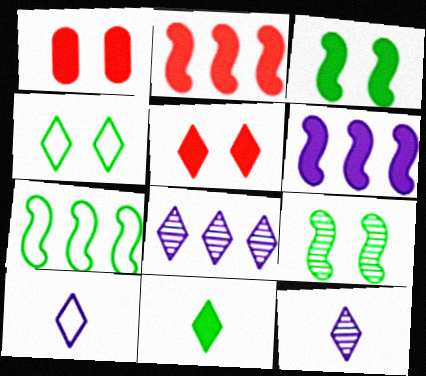[[1, 6, 11], 
[1, 7, 12]]